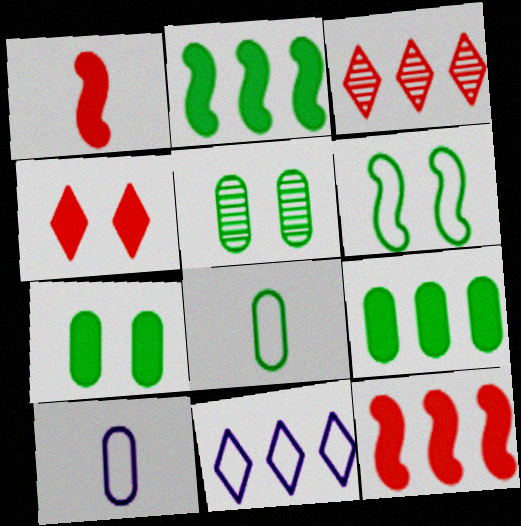[[1, 5, 11], 
[5, 8, 9]]